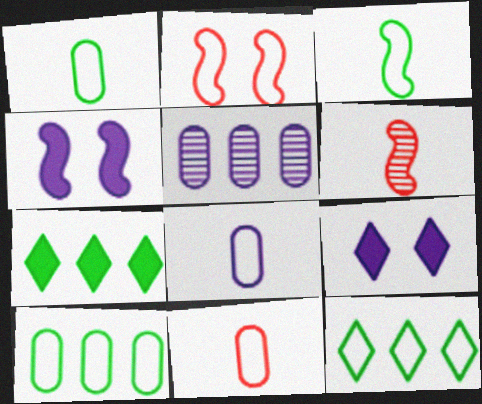[[1, 8, 11], 
[2, 8, 12], 
[6, 9, 10]]